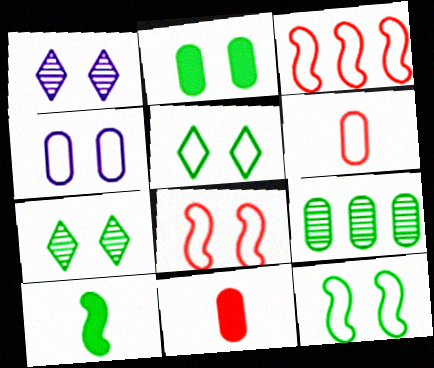[[1, 2, 8], 
[2, 7, 12], 
[4, 5, 8], 
[4, 9, 11], 
[5, 9, 10]]